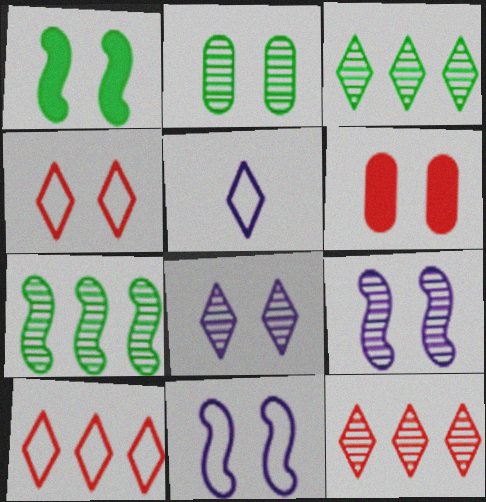[[5, 6, 7]]